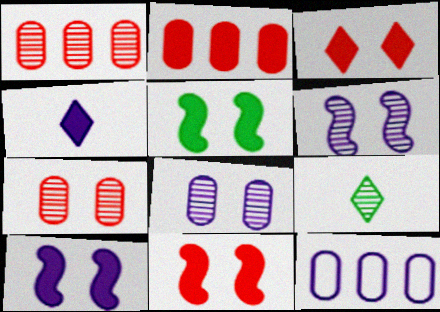[[1, 6, 9], 
[2, 4, 5], 
[4, 6, 12], 
[5, 10, 11], 
[9, 11, 12]]